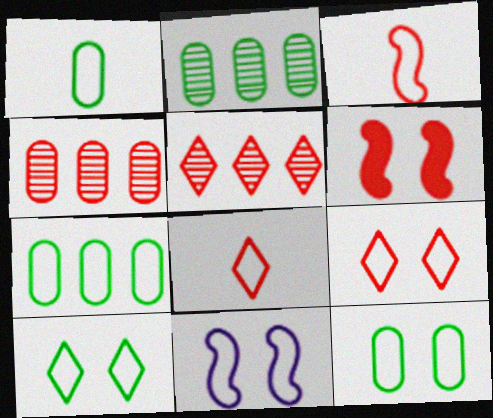[[1, 7, 12], 
[4, 6, 8], 
[7, 8, 11], 
[9, 11, 12]]